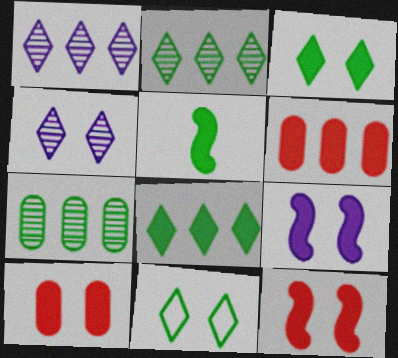[[3, 9, 10], 
[5, 7, 11]]